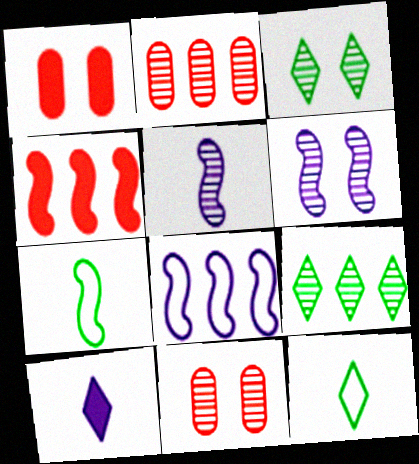[[2, 3, 5], 
[3, 6, 11], 
[4, 6, 7], 
[5, 9, 11]]